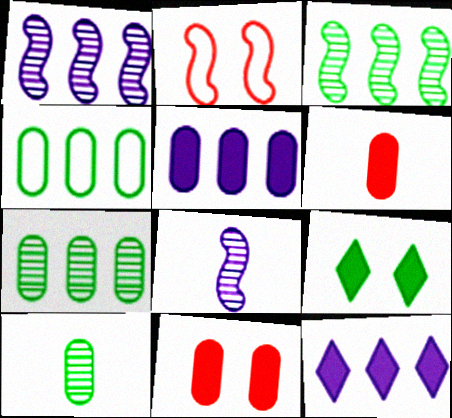[[2, 10, 12]]